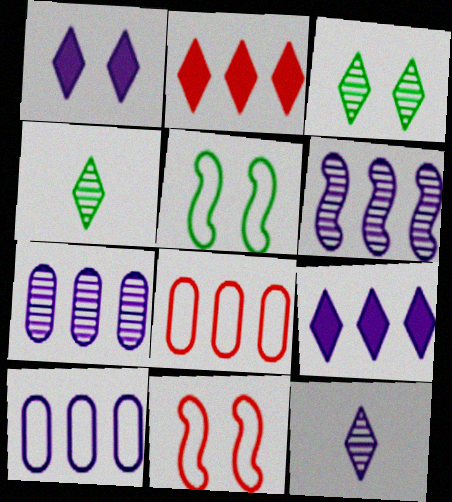[[6, 9, 10]]